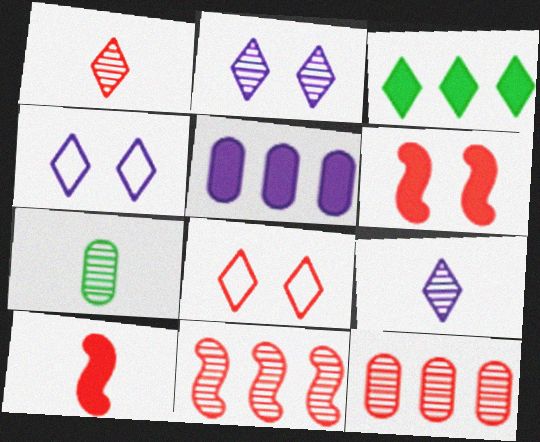[[1, 3, 4], 
[2, 7, 11], 
[3, 8, 9], 
[8, 10, 12]]